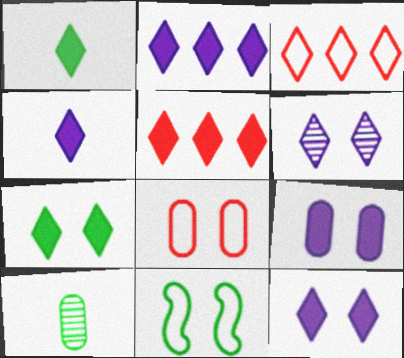[[1, 3, 6], 
[1, 5, 12], 
[2, 4, 12], 
[4, 5, 7]]